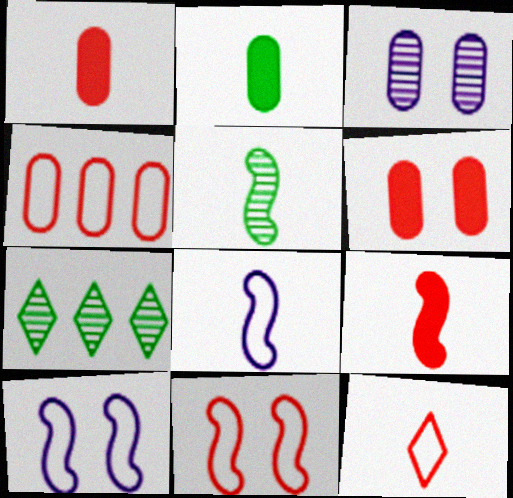[[1, 7, 10], 
[2, 3, 4], 
[4, 11, 12], 
[5, 8, 9], 
[6, 7, 8]]